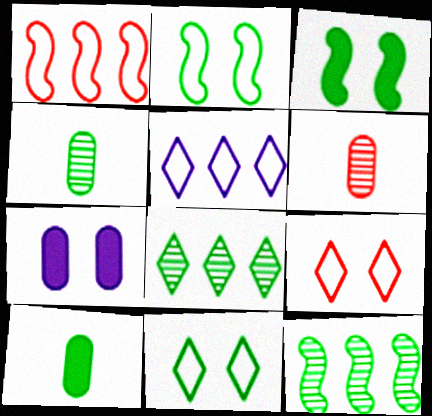[[2, 8, 10], 
[3, 5, 6], 
[10, 11, 12]]